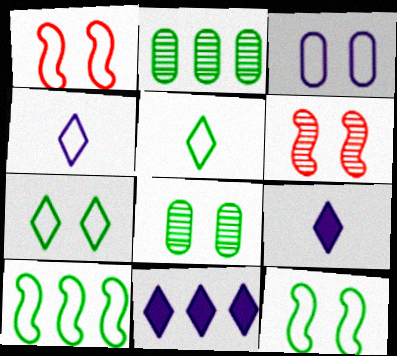[[1, 2, 9], 
[1, 3, 7]]